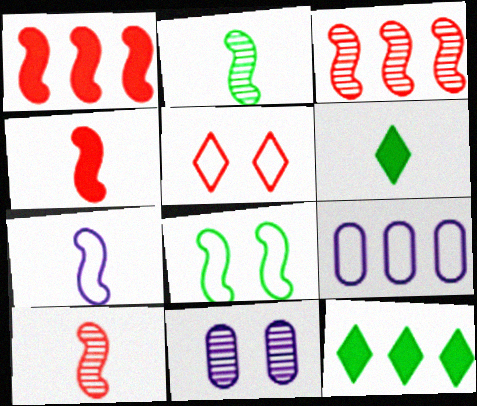[[2, 4, 7], 
[3, 9, 12]]